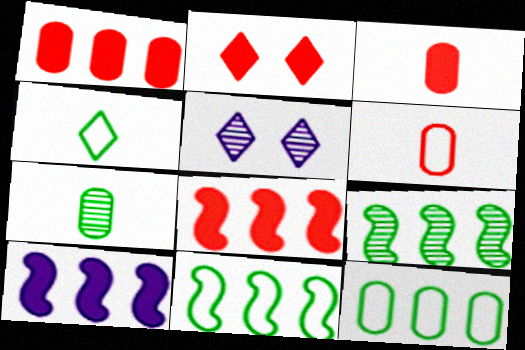[[2, 3, 8], 
[3, 5, 11]]